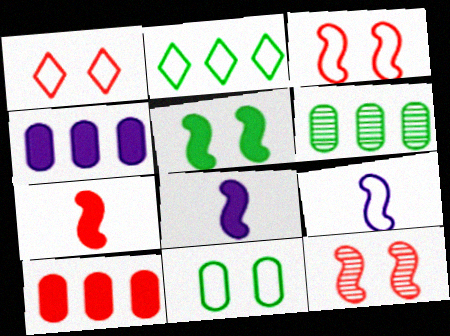[[1, 6, 8]]